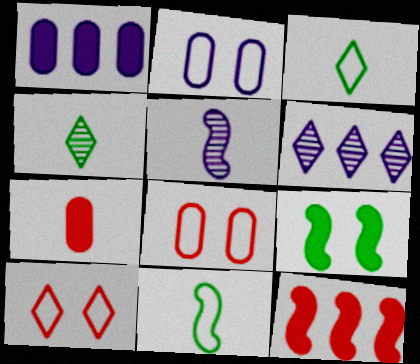[[2, 4, 12], 
[3, 5, 7]]